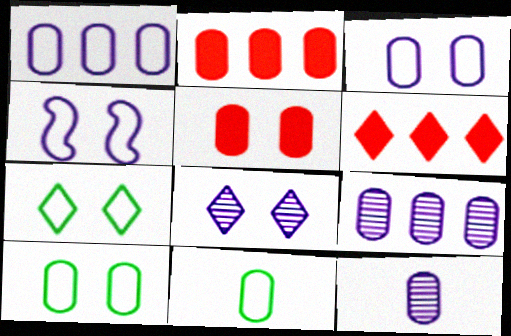[[2, 10, 12], 
[5, 9, 11]]